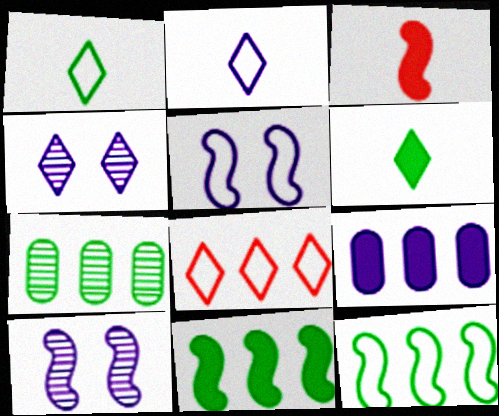[[2, 9, 10], 
[3, 10, 12], 
[4, 6, 8]]